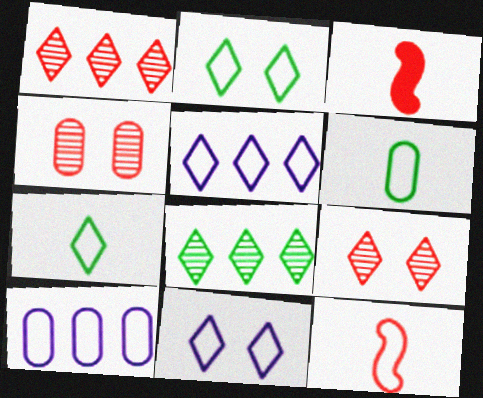[[2, 10, 12]]